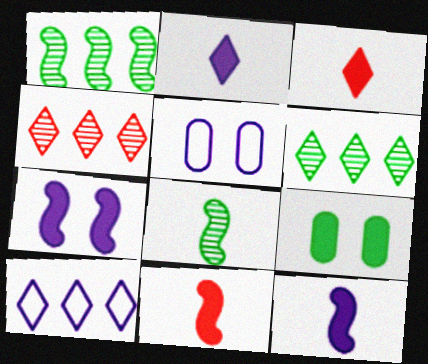[[1, 3, 5], 
[5, 6, 11]]